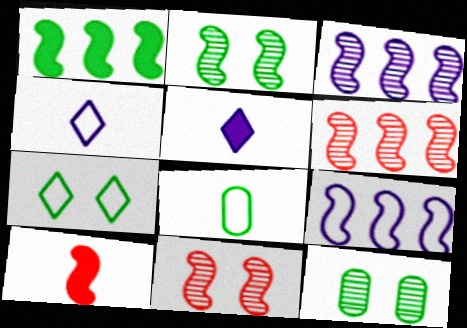[[1, 6, 9], 
[2, 9, 10]]